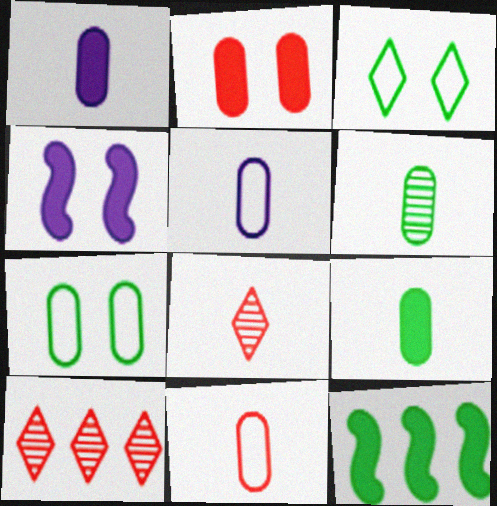[[1, 6, 11], 
[3, 6, 12]]